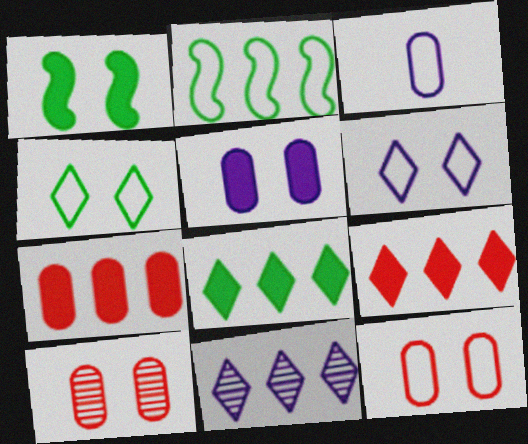[[1, 6, 10], 
[2, 7, 11]]